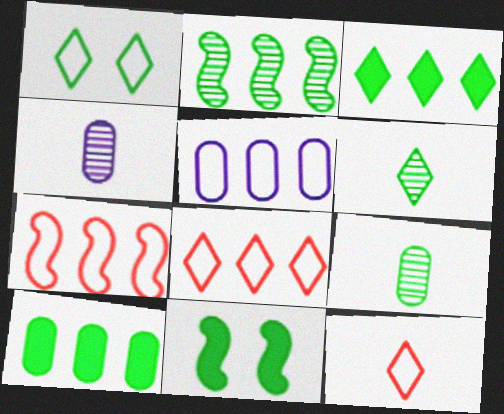[[1, 3, 6], 
[4, 8, 11]]